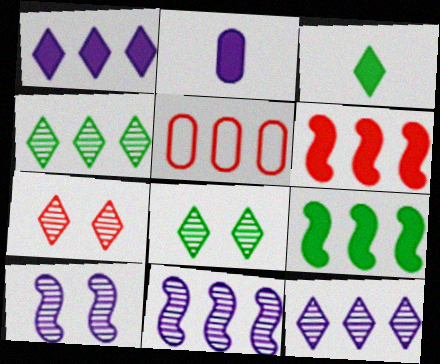[[3, 5, 10], 
[5, 9, 12]]